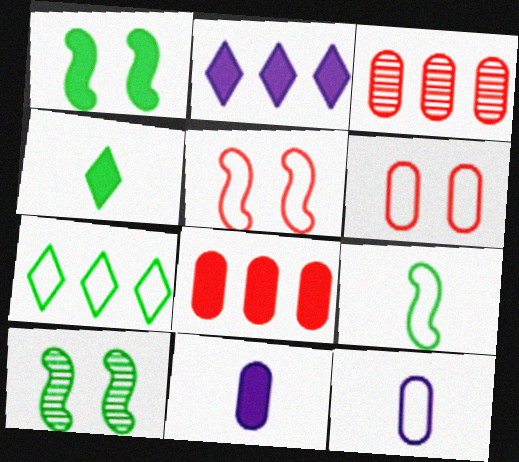[[5, 7, 12]]